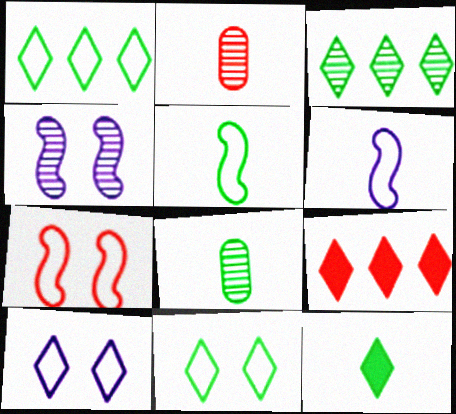[[2, 3, 4], 
[2, 6, 12], 
[2, 7, 9], 
[3, 11, 12], 
[5, 8, 12]]